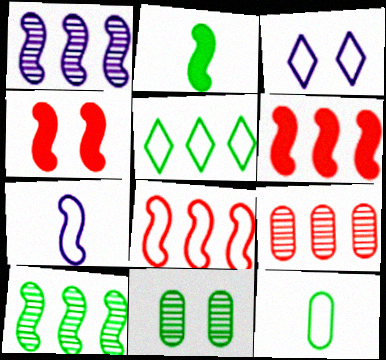[[2, 3, 9], 
[2, 5, 11], 
[3, 4, 11], 
[3, 8, 12], 
[4, 7, 10]]